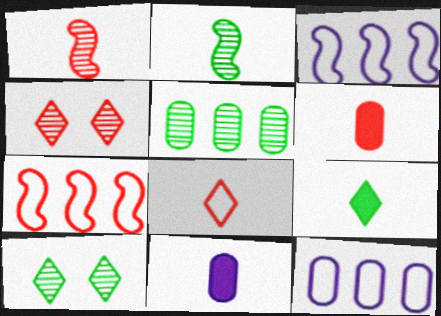[[1, 6, 8], 
[2, 5, 10], 
[2, 8, 11], 
[3, 6, 10], 
[4, 6, 7], 
[7, 10, 11]]